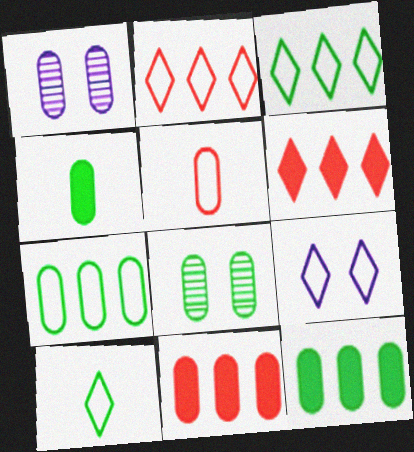[[1, 5, 12], 
[2, 9, 10], 
[4, 7, 8]]